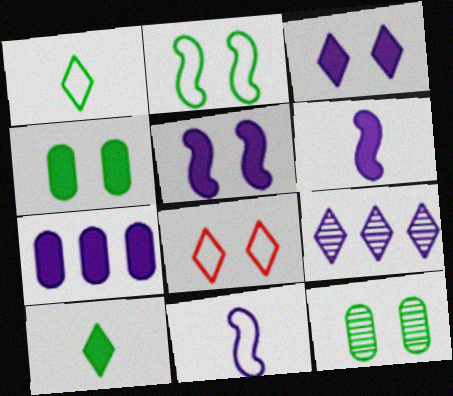[[3, 6, 7], 
[5, 8, 12], 
[8, 9, 10]]